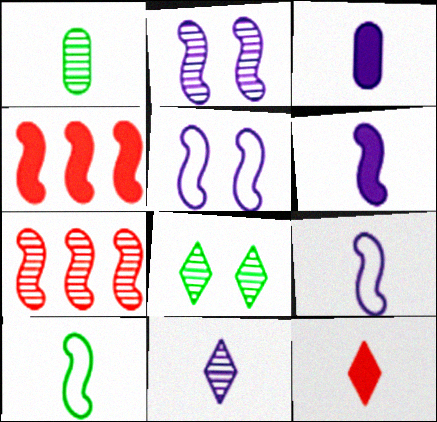[[1, 9, 12], 
[2, 4, 10], 
[3, 9, 11]]